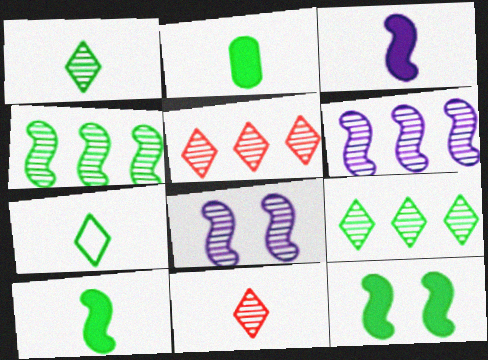[]